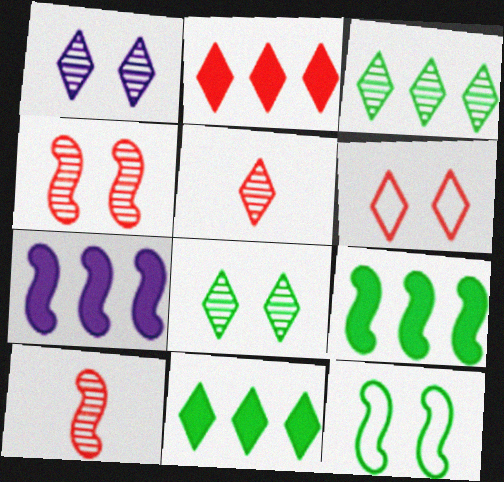[[1, 3, 5], 
[2, 5, 6], 
[7, 10, 12]]